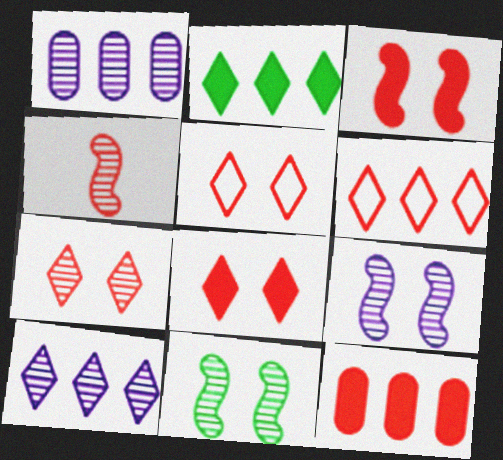[[2, 6, 10], 
[4, 5, 12], 
[5, 7, 8]]